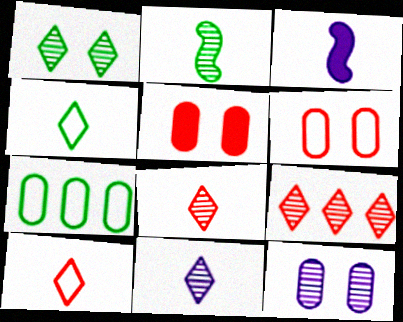[[1, 9, 11], 
[2, 9, 12]]